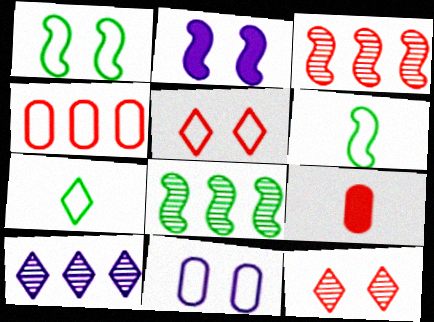[[1, 5, 11], 
[1, 9, 10], 
[2, 3, 6], 
[3, 5, 9]]